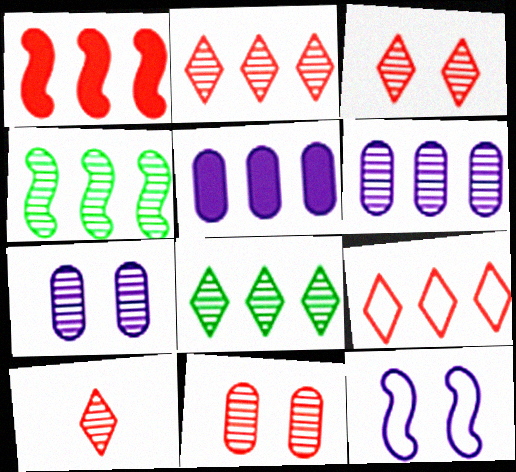[[2, 3, 10], 
[2, 4, 6], 
[4, 5, 9], 
[4, 7, 10]]